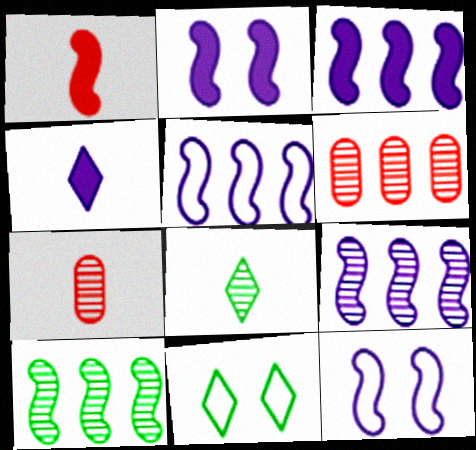[[1, 10, 12], 
[3, 5, 9], 
[3, 7, 11]]